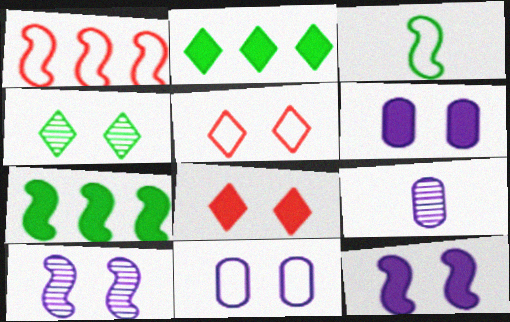[[5, 7, 9]]